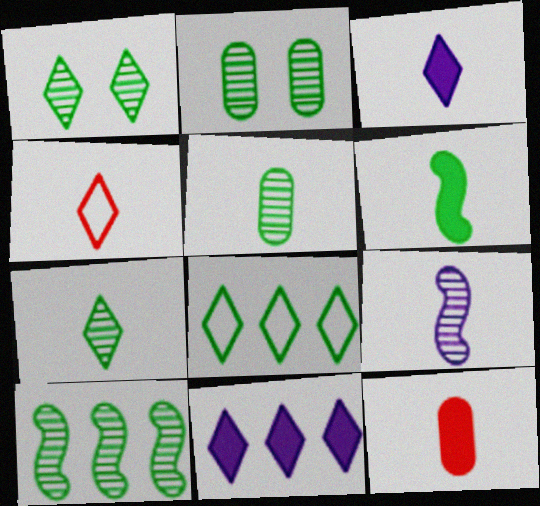[[1, 4, 11], 
[1, 5, 10], 
[2, 6, 8], 
[2, 7, 10], 
[3, 4, 7], 
[3, 6, 12]]